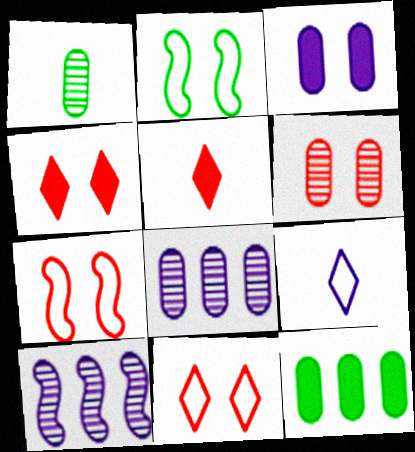[[1, 6, 8], 
[2, 5, 8], 
[3, 9, 10], 
[4, 6, 7]]